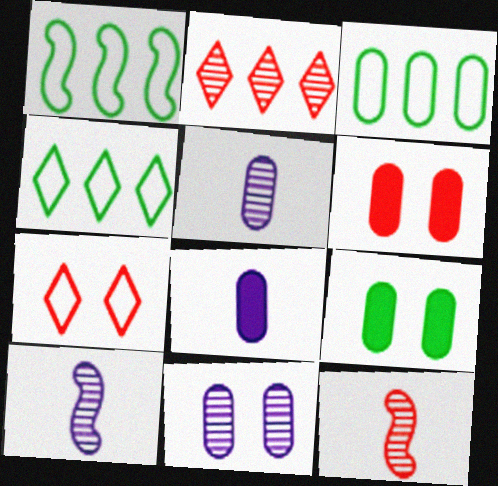[[1, 3, 4], 
[3, 5, 6], 
[4, 6, 10]]